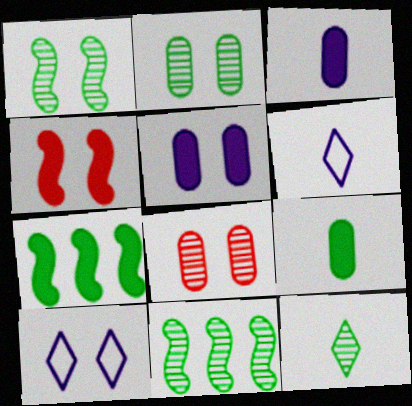[[2, 4, 10], 
[2, 11, 12], 
[6, 7, 8]]